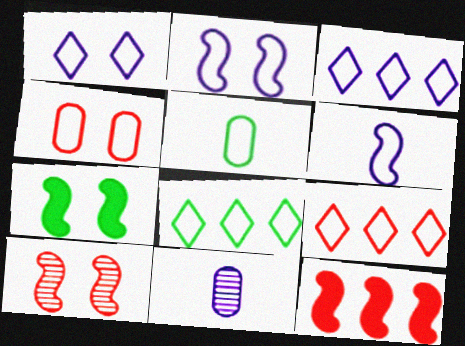[[2, 5, 9], 
[2, 7, 10], 
[3, 8, 9], 
[4, 6, 8], 
[7, 9, 11]]